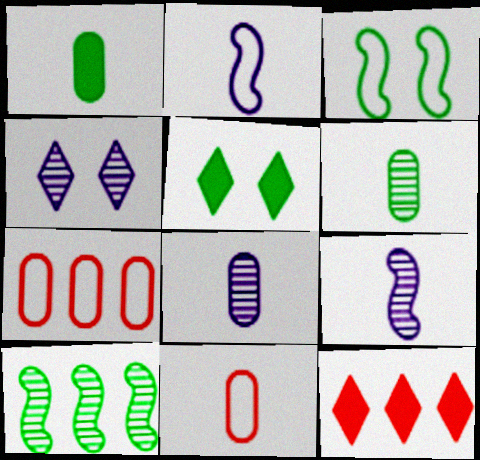[[1, 8, 11], 
[3, 8, 12], 
[5, 7, 9]]